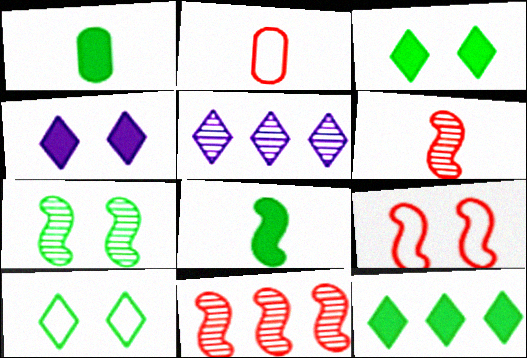[[1, 5, 9]]